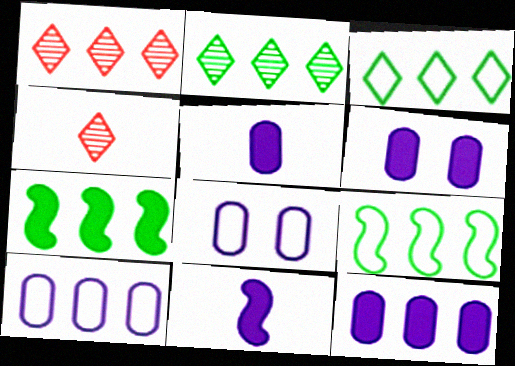[[1, 7, 10], 
[1, 9, 12], 
[4, 6, 9], 
[4, 7, 8], 
[5, 6, 12]]